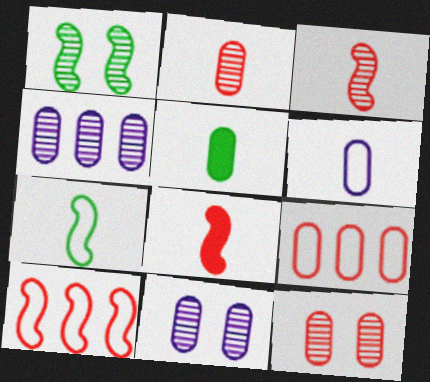[[2, 5, 6], 
[5, 9, 11]]